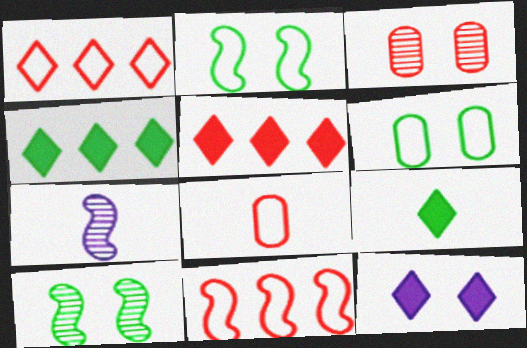[[2, 3, 12], 
[5, 6, 7], 
[5, 9, 12], 
[7, 8, 9]]